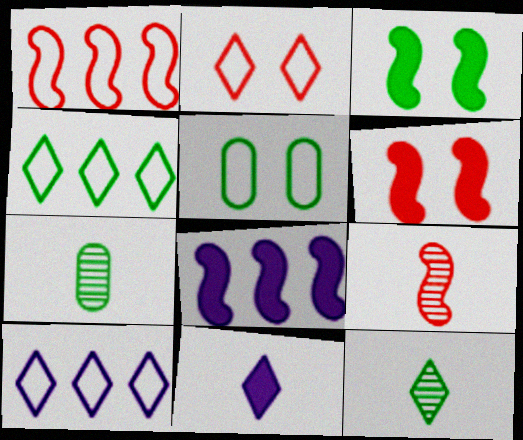[[1, 6, 9], 
[2, 7, 8], 
[3, 4, 7], 
[6, 7, 10]]